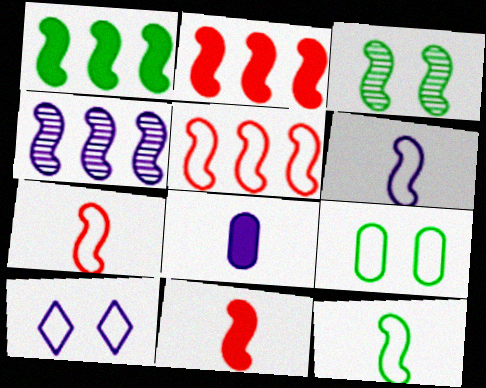[[1, 3, 12], 
[1, 4, 5], 
[2, 3, 6], 
[4, 8, 10], 
[6, 7, 12]]